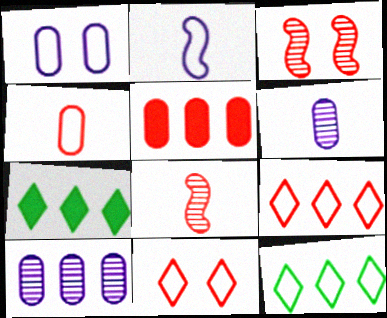[[1, 7, 8], 
[5, 8, 11]]